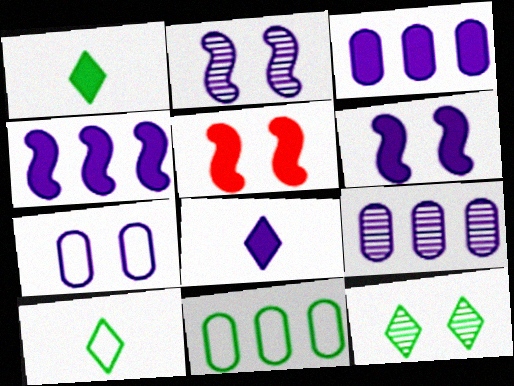[[1, 3, 5], 
[3, 6, 8], 
[5, 7, 12], 
[5, 9, 10]]